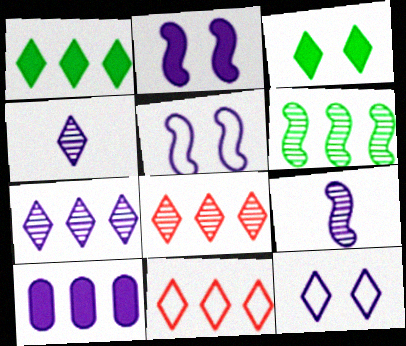[[1, 7, 11], 
[3, 4, 11], 
[4, 5, 10], 
[6, 10, 11], 
[9, 10, 12]]